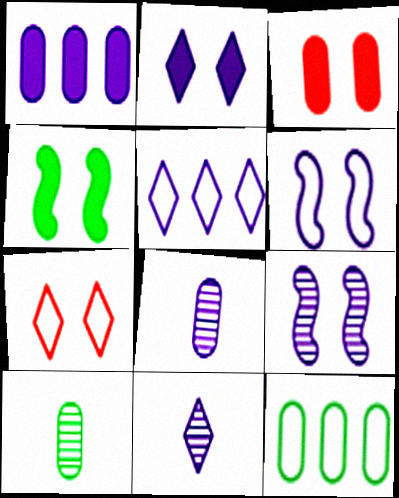[[1, 6, 11], 
[2, 3, 4], 
[2, 5, 11], 
[3, 8, 12]]